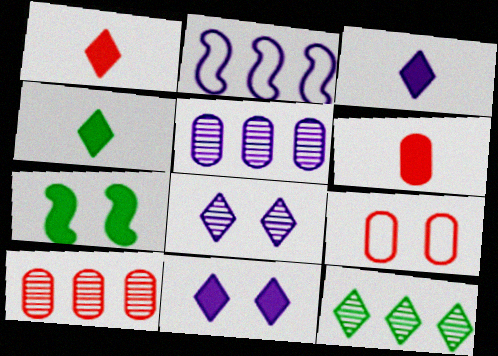[[1, 3, 4], 
[6, 9, 10], 
[7, 8, 9]]